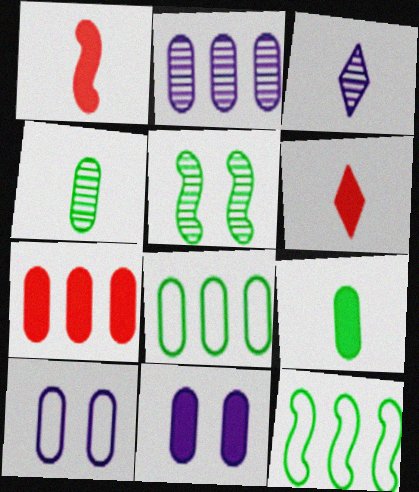[[2, 7, 8], 
[4, 7, 10], 
[7, 9, 11]]